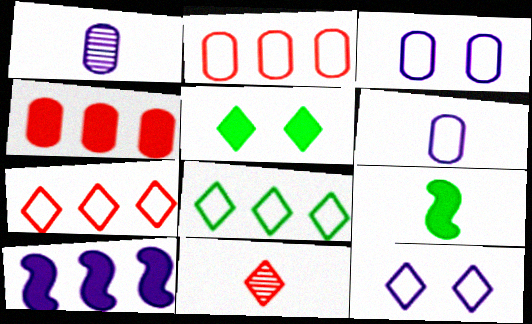[[1, 10, 12], 
[6, 9, 11]]